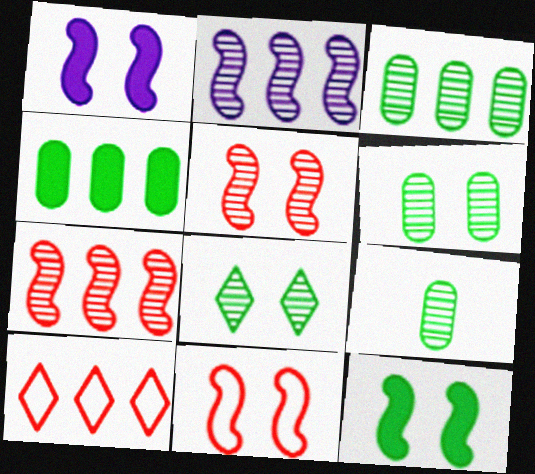[[1, 9, 10], 
[2, 4, 10], 
[3, 6, 9]]